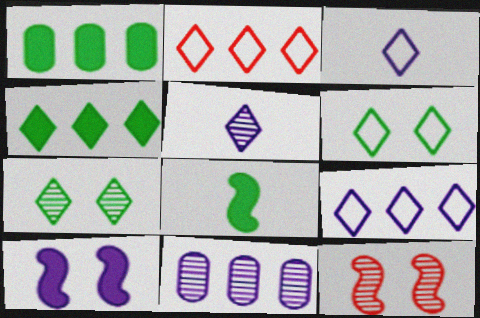[[1, 3, 12], 
[2, 3, 6], 
[3, 10, 11]]